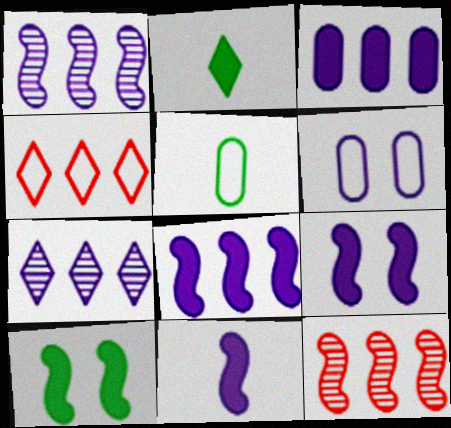[[2, 6, 12], 
[6, 7, 11], 
[8, 9, 11]]